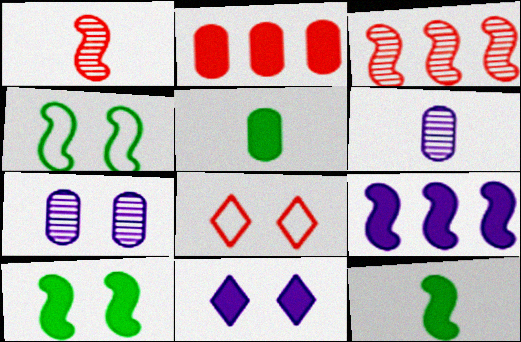[[1, 2, 8], 
[1, 4, 9], 
[2, 11, 12], 
[7, 8, 10]]